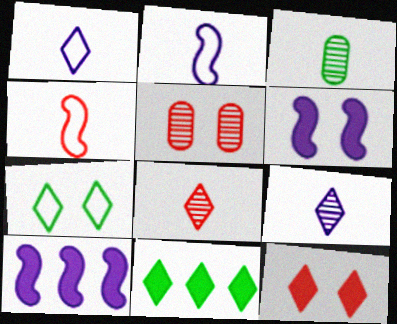[[2, 5, 11], 
[5, 6, 7]]